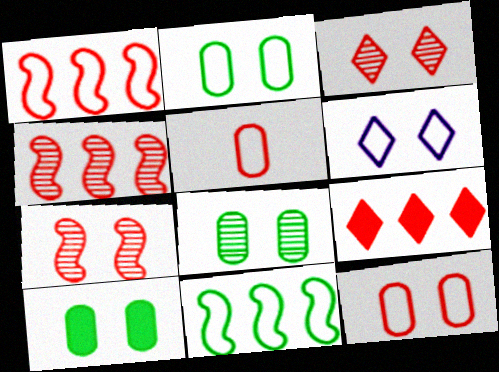[[2, 8, 10], 
[5, 6, 11], 
[5, 7, 9], 
[6, 7, 10]]